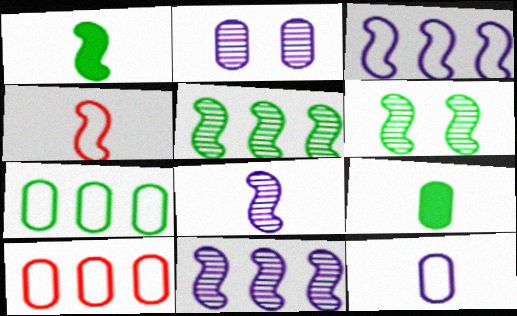[[1, 4, 8], 
[2, 9, 10]]